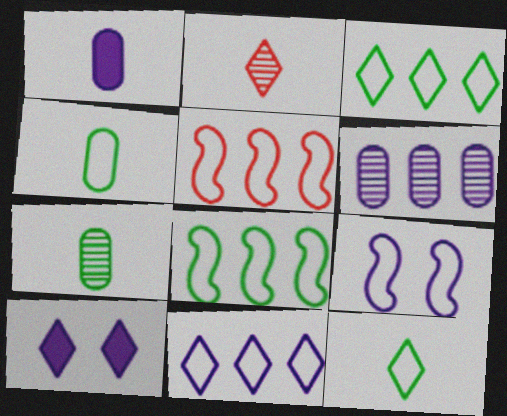[[2, 3, 10], 
[5, 7, 10]]